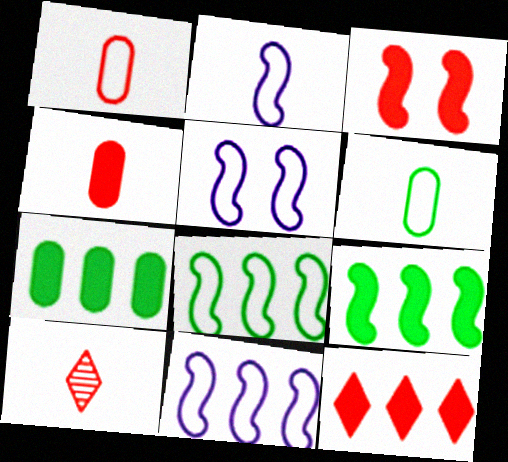[[2, 5, 11], 
[3, 4, 12], 
[5, 7, 10]]